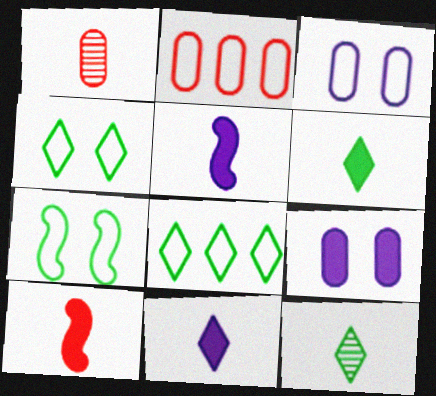[]